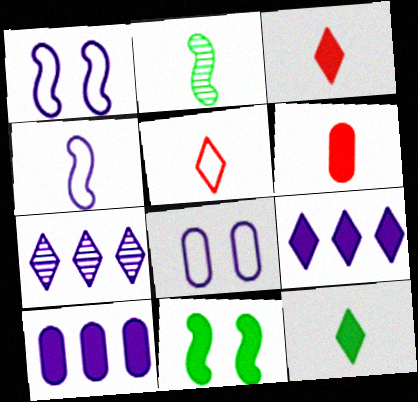[[3, 10, 11], 
[6, 9, 11]]